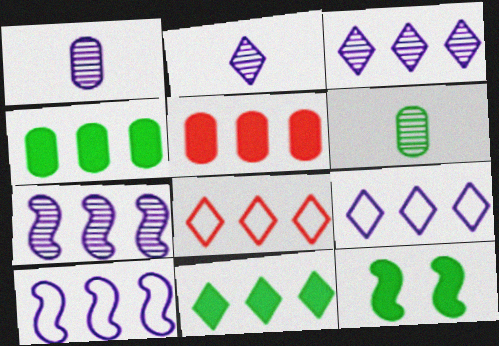[[1, 8, 12], 
[3, 8, 11], 
[4, 7, 8]]